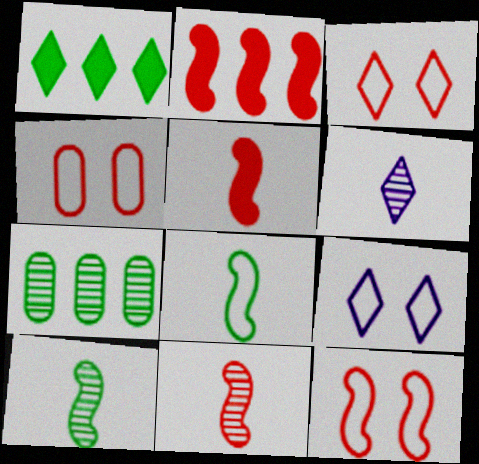[[1, 3, 6], 
[2, 11, 12], 
[3, 4, 12], 
[5, 7, 9]]